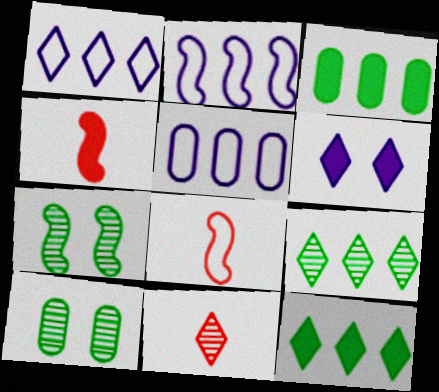[[1, 2, 5], 
[1, 4, 10], 
[2, 4, 7], 
[3, 4, 6]]